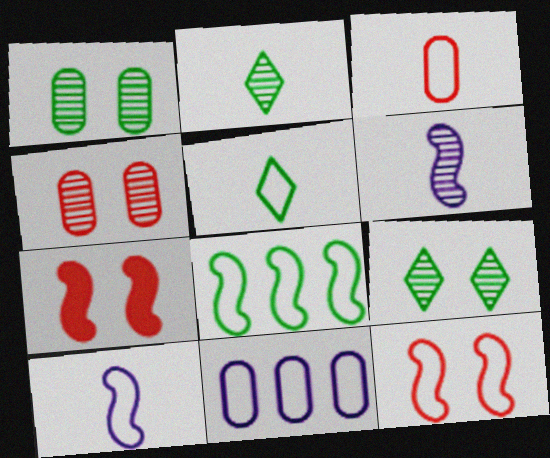[[2, 7, 11], 
[3, 5, 10], 
[5, 11, 12], 
[6, 7, 8], 
[8, 10, 12]]